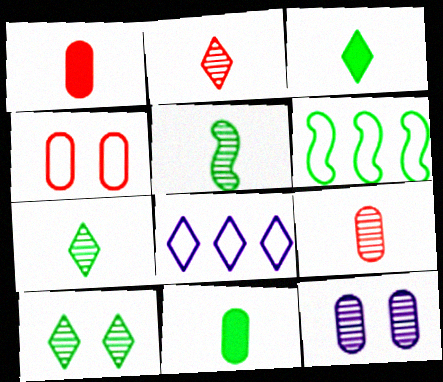[[6, 10, 11]]